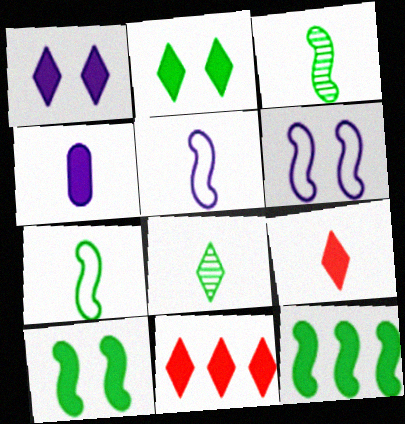[[4, 10, 11]]